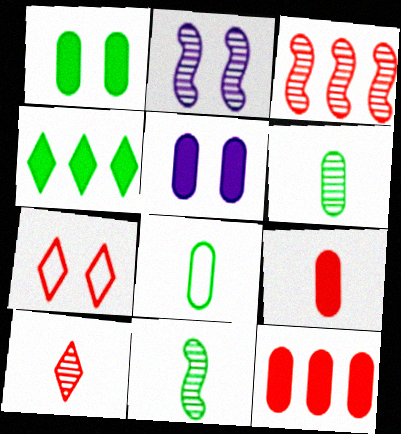[[1, 2, 7], 
[2, 3, 11], 
[3, 7, 9]]